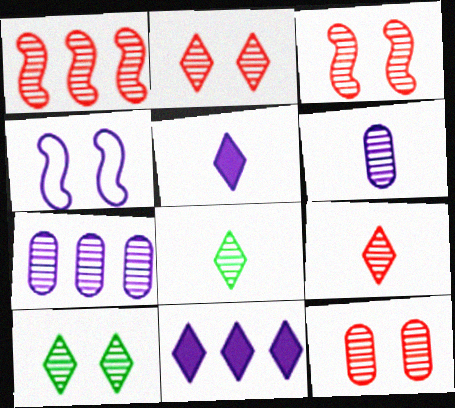[[1, 6, 10], 
[1, 9, 12], 
[2, 3, 12], 
[3, 7, 8], 
[4, 5, 7], 
[4, 6, 11]]